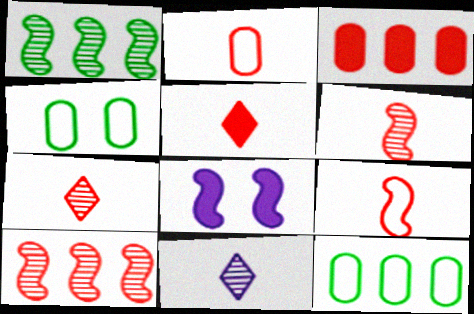[[1, 8, 9], 
[2, 5, 6], 
[7, 8, 12]]